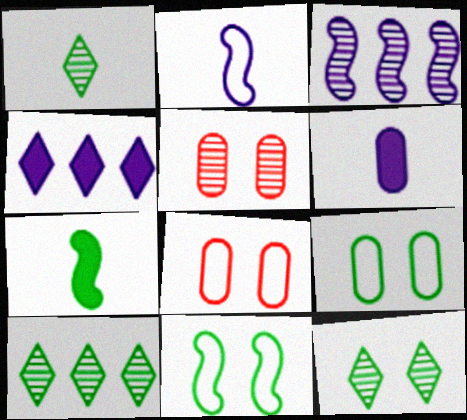[[1, 3, 5], 
[1, 10, 12], 
[7, 9, 10]]